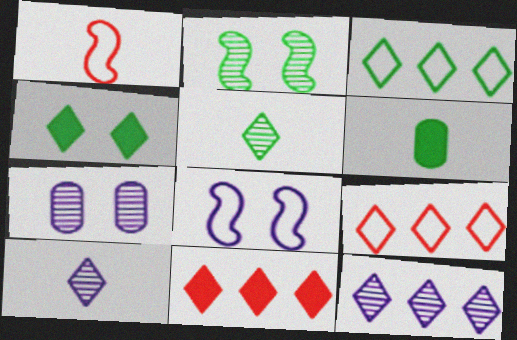[[1, 6, 10], 
[2, 3, 6], 
[3, 4, 5], 
[3, 11, 12], 
[4, 9, 10]]